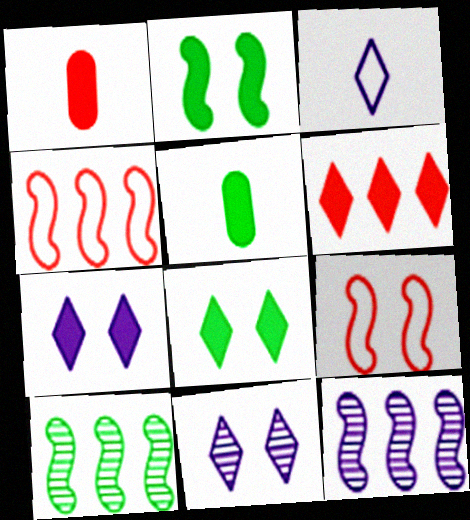[[4, 5, 11]]